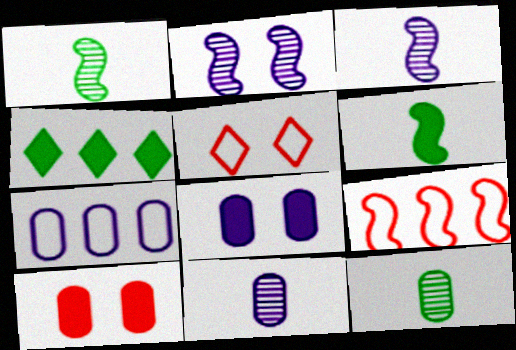[[2, 6, 9], 
[7, 8, 11], 
[7, 10, 12]]